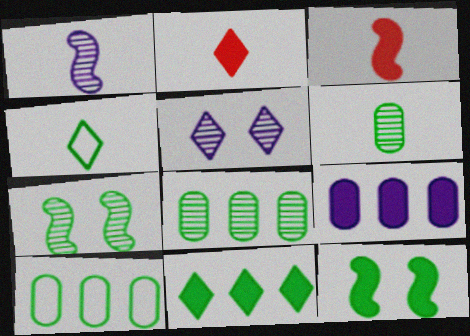[[2, 9, 12], 
[3, 5, 10], 
[4, 8, 12]]